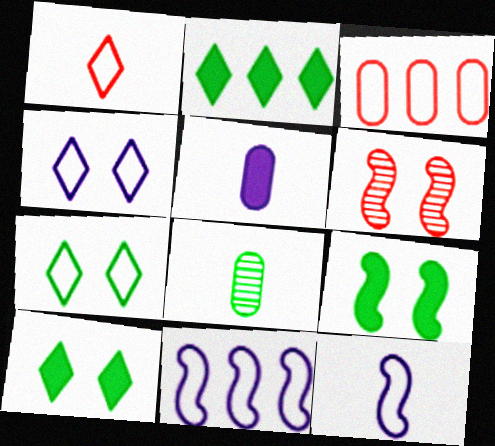[[3, 7, 12]]